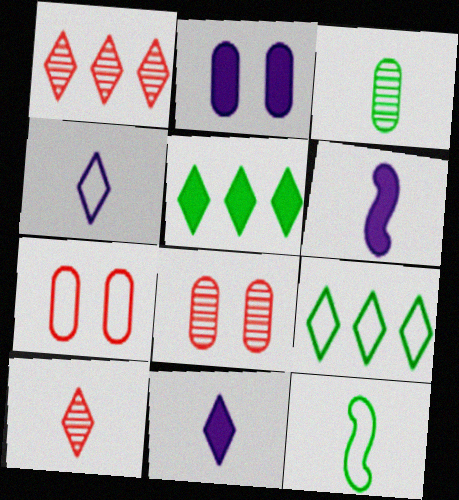[[1, 2, 12], 
[6, 8, 9]]